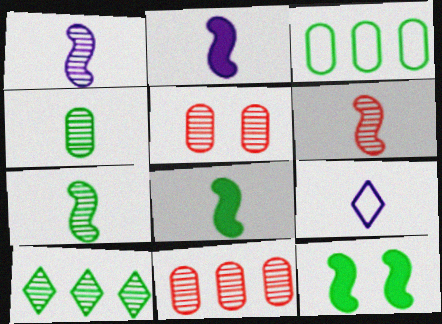[[1, 5, 10], 
[1, 6, 7], 
[9, 11, 12]]